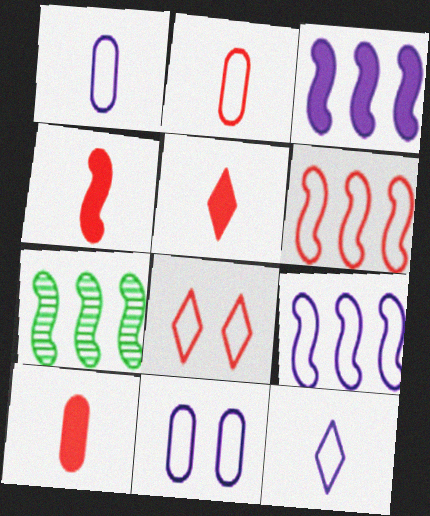[[2, 6, 8], 
[3, 6, 7], 
[4, 5, 10], 
[5, 7, 11], 
[9, 11, 12]]